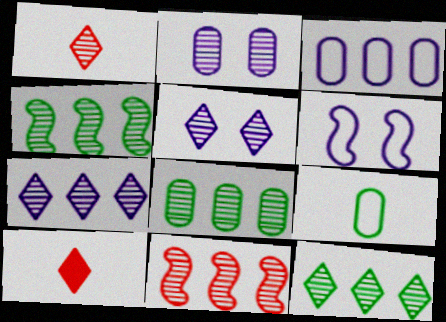[[1, 2, 4], 
[1, 5, 12], 
[4, 8, 12], 
[6, 8, 10], 
[7, 8, 11]]